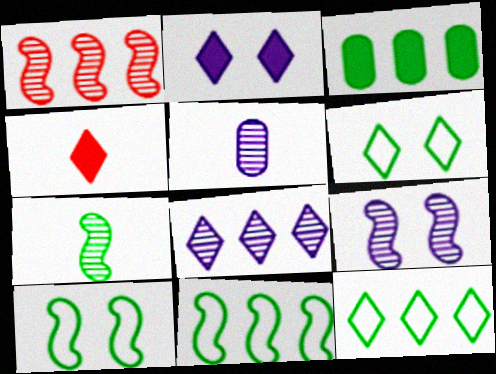[[1, 7, 9], 
[3, 6, 7], 
[4, 6, 8], 
[5, 8, 9]]